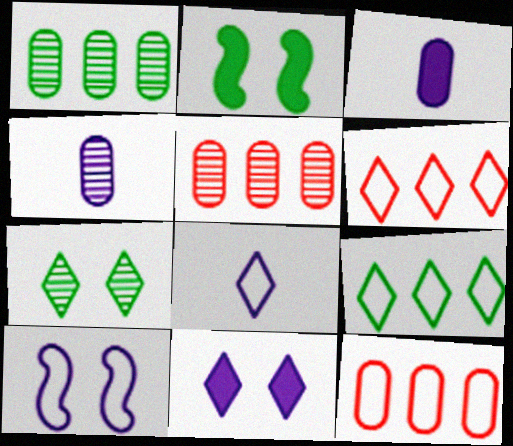[[2, 4, 6], 
[2, 5, 8]]